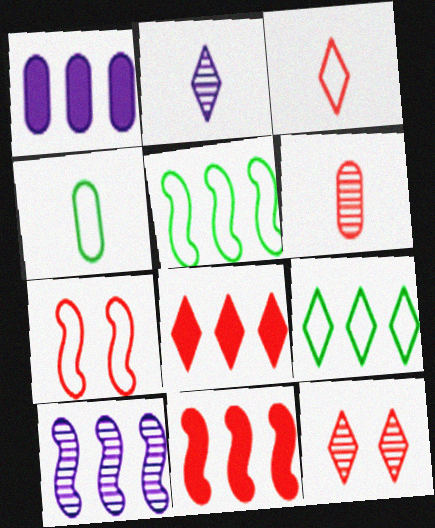[[3, 8, 12], 
[5, 10, 11], 
[6, 7, 8]]